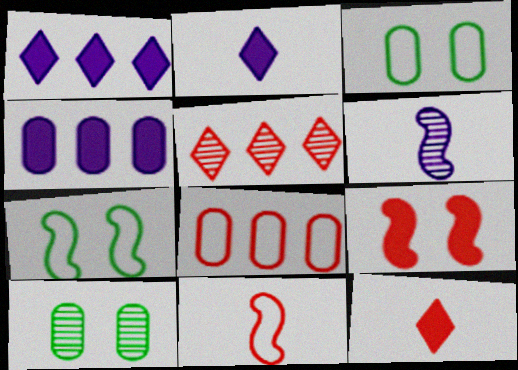[[1, 10, 11], 
[5, 6, 10]]